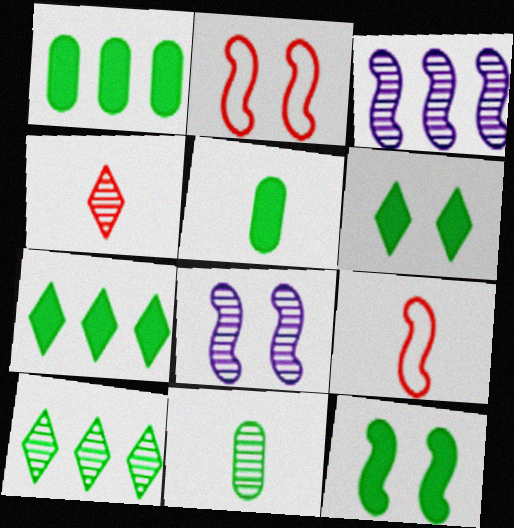[[2, 8, 12], 
[3, 9, 12], 
[5, 7, 12]]